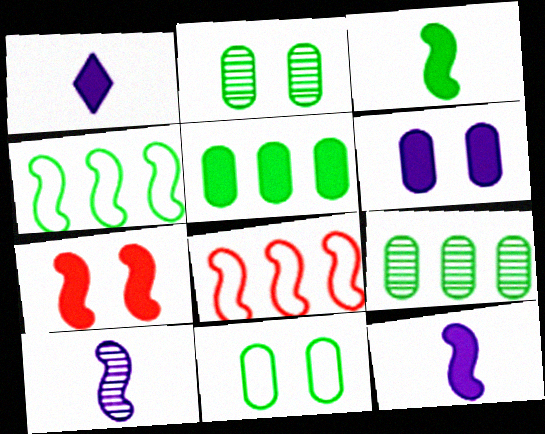[[1, 2, 8], 
[1, 5, 7], 
[4, 7, 10]]